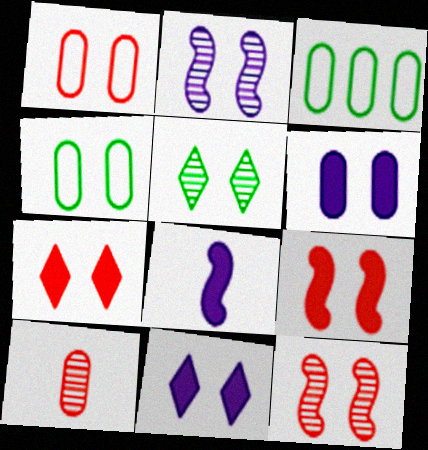[[1, 7, 12], 
[2, 4, 7], 
[3, 6, 10], 
[4, 11, 12]]